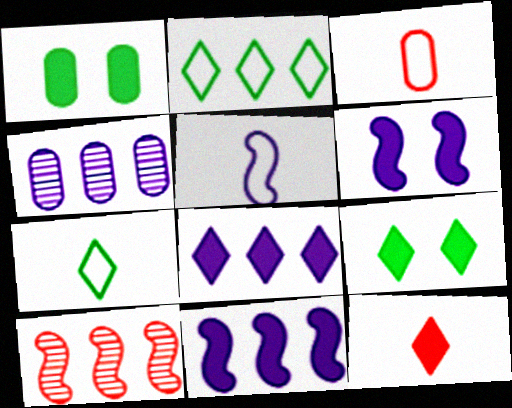[[1, 3, 4], 
[1, 11, 12], 
[3, 5, 7], 
[8, 9, 12]]